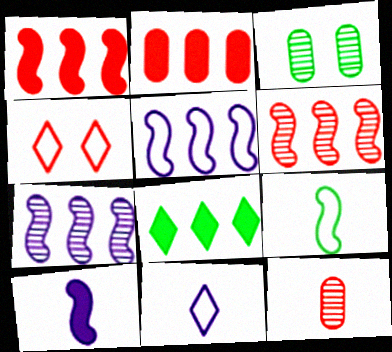[[1, 3, 11], 
[1, 4, 12], 
[3, 8, 9]]